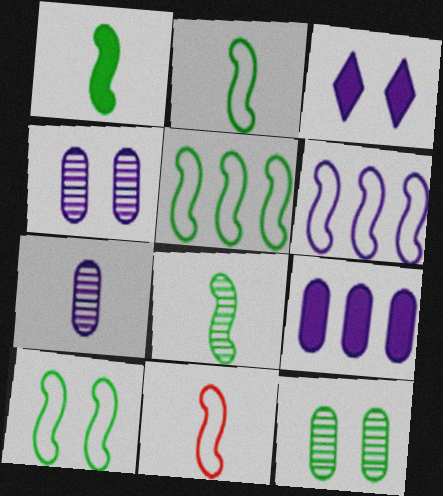[[1, 2, 8], 
[2, 5, 10], 
[3, 6, 7], 
[6, 10, 11]]